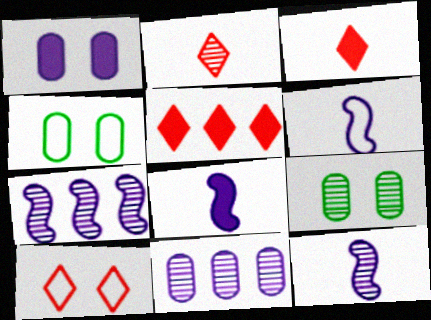[[2, 5, 10], 
[2, 7, 9], 
[3, 4, 7], 
[4, 5, 12], 
[5, 6, 9], 
[6, 8, 12]]